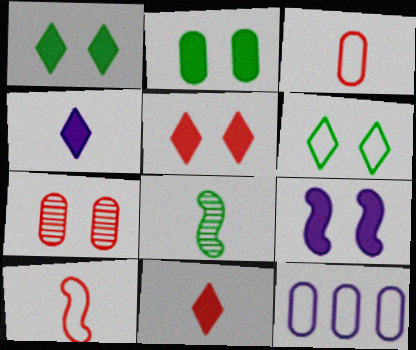[[2, 5, 9], 
[3, 4, 8], 
[5, 8, 12], 
[6, 7, 9], 
[6, 10, 12]]